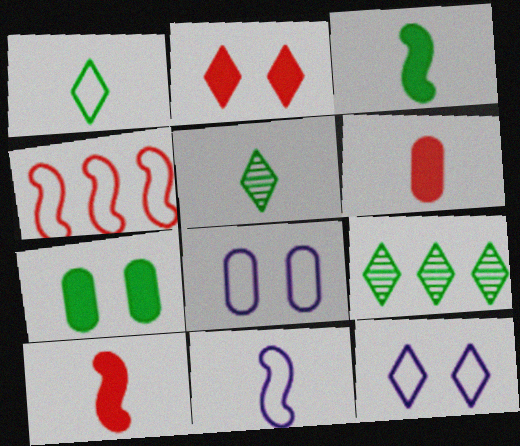[[1, 4, 8], 
[5, 6, 11], 
[8, 9, 10]]